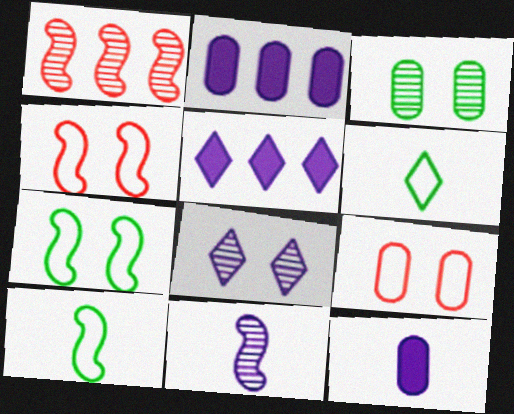[]